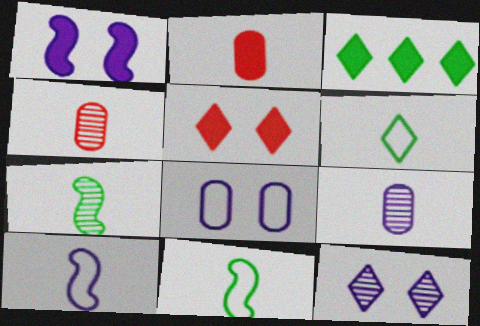[[1, 2, 3], 
[1, 8, 12]]